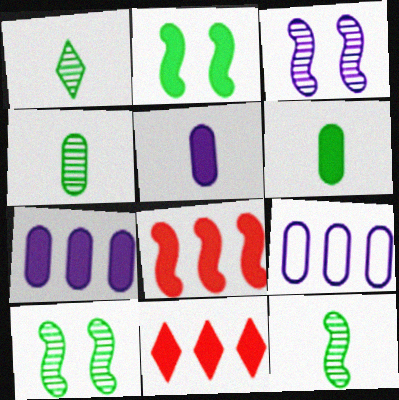[[1, 4, 12], 
[2, 5, 11]]